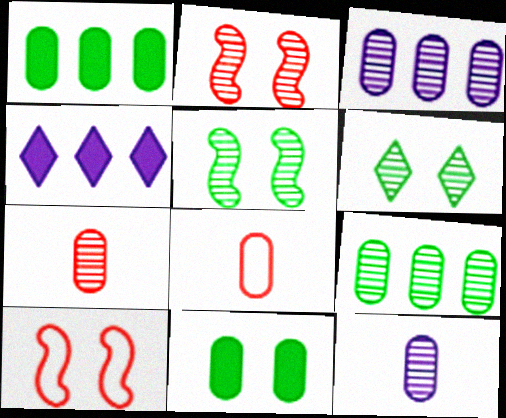[[3, 8, 11], 
[4, 5, 8]]